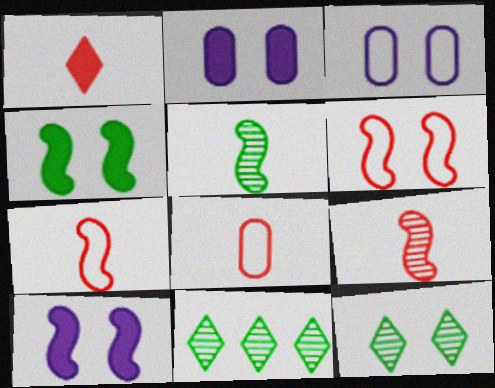[[1, 8, 9], 
[2, 6, 12], 
[2, 7, 11], 
[8, 10, 11]]